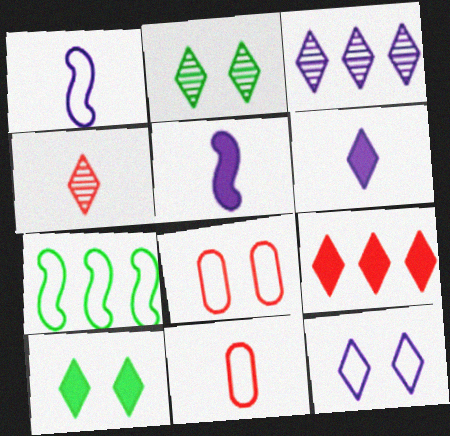[[2, 3, 4], 
[3, 6, 12], 
[6, 9, 10], 
[7, 11, 12]]